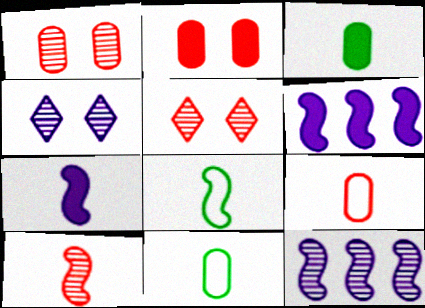[[5, 6, 11], 
[7, 8, 10]]